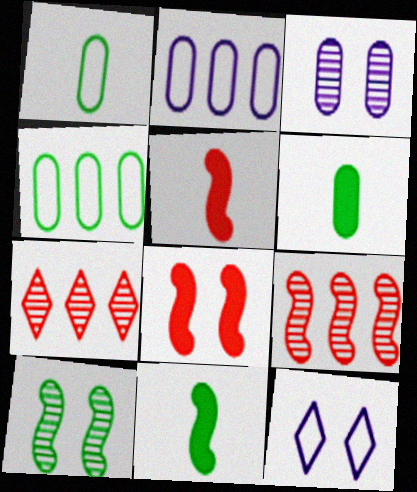[[6, 9, 12]]